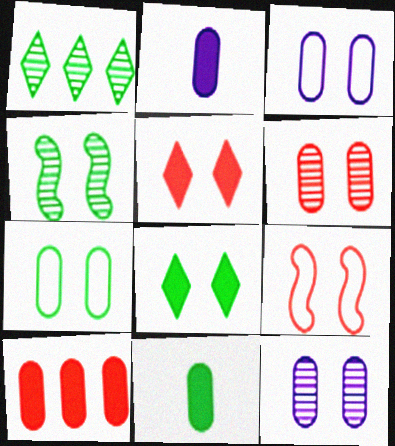[[1, 2, 9], 
[3, 4, 5], 
[4, 7, 8], 
[5, 6, 9], 
[8, 9, 12]]